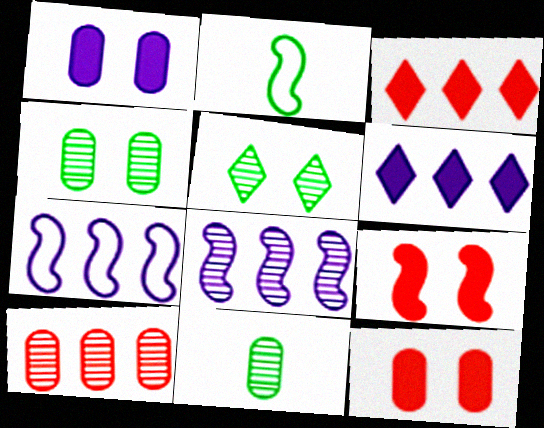[[2, 8, 9]]